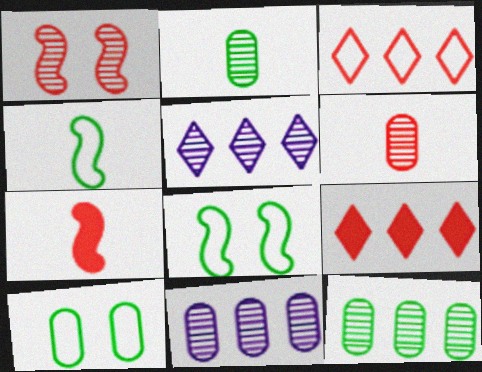[[1, 2, 5], 
[5, 7, 10]]